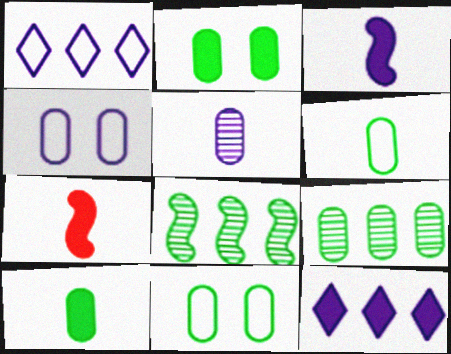[[2, 6, 9], 
[2, 7, 12], 
[9, 10, 11]]